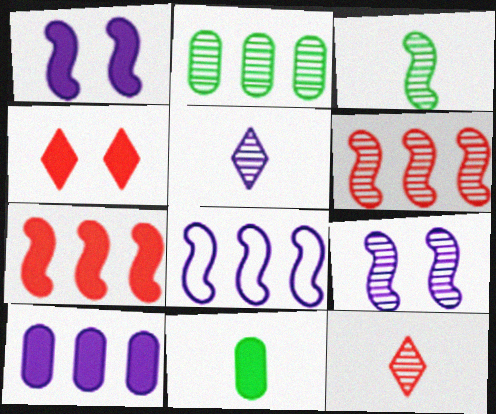[[2, 9, 12], 
[3, 6, 9]]